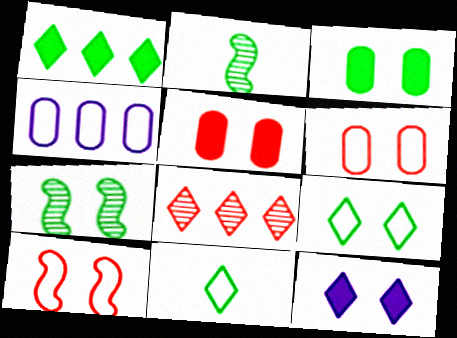[[3, 7, 9], 
[4, 10, 11], 
[6, 7, 12], 
[8, 11, 12]]